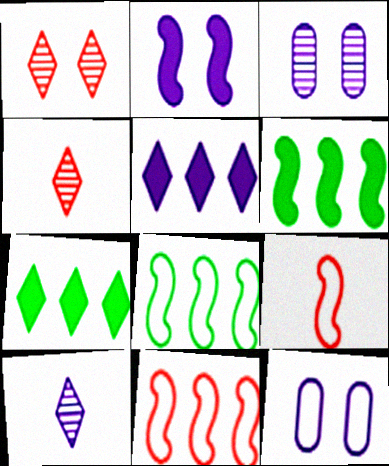[[3, 7, 9], 
[4, 6, 12]]